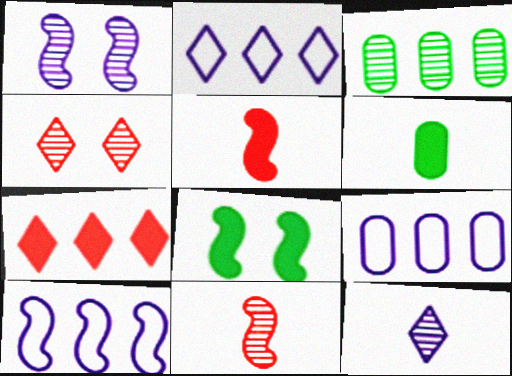[[2, 9, 10], 
[3, 7, 10], 
[4, 6, 10], 
[8, 10, 11]]